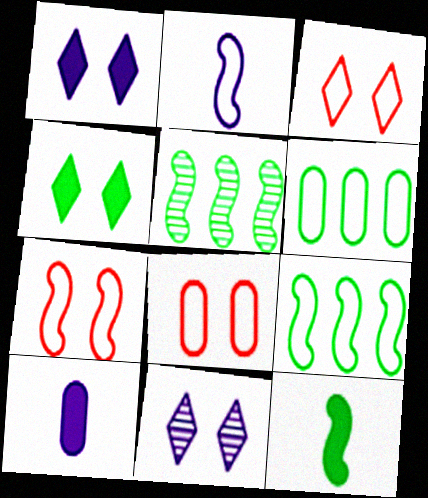[[2, 3, 6], 
[2, 7, 9], 
[3, 4, 11], 
[3, 5, 10], 
[3, 7, 8]]